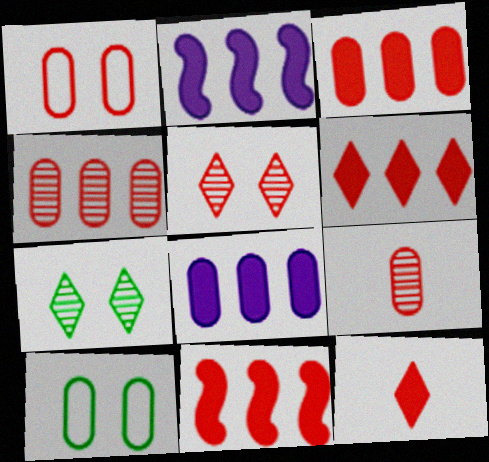[[1, 3, 9], 
[3, 6, 11], 
[8, 9, 10]]